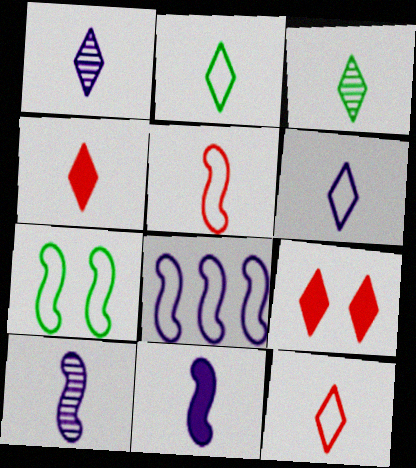[[1, 2, 4], 
[2, 6, 12], 
[3, 4, 6], 
[5, 7, 8]]